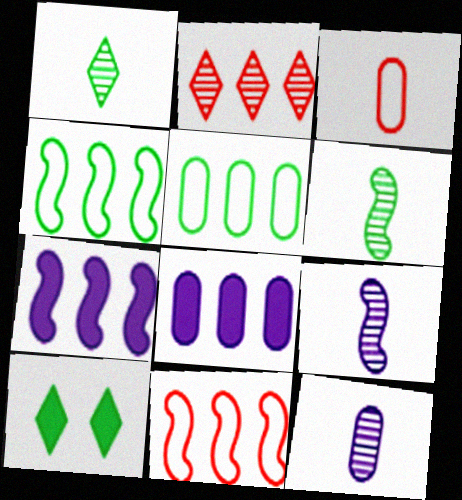[[2, 4, 8], 
[2, 5, 7], 
[5, 6, 10], 
[10, 11, 12]]